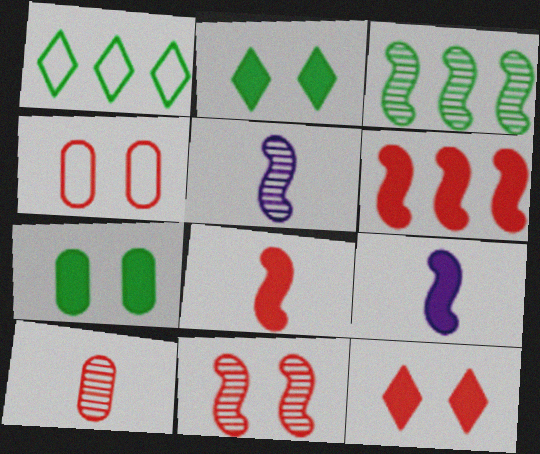[[3, 5, 11], 
[4, 11, 12]]